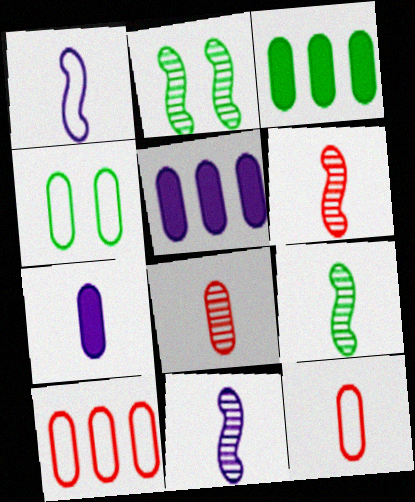[[4, 5, 8], 
[6, 9, 11]]